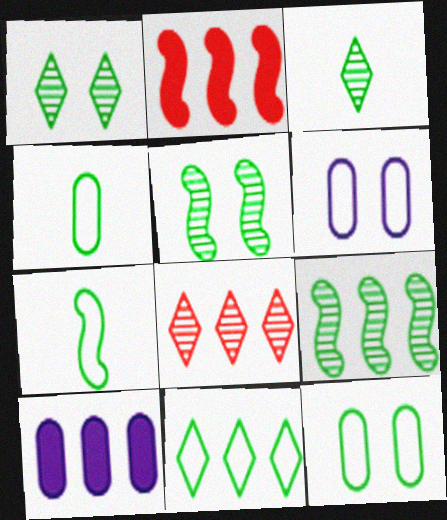[[2, 3, 6], 
[7, 11, 12]]